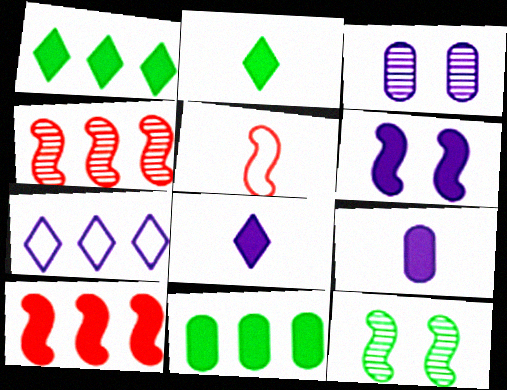[[1, 3, 5], 
[4, 7, 11]]